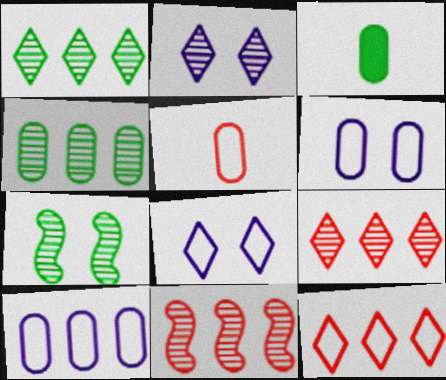[[3, 8, 11]]